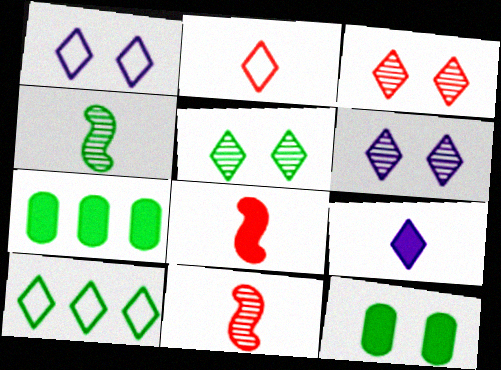[[1, 2, 10], 
[1, 7, 11], 
[3, 5, 6], 
[3, 9, 10], 
[4, 10, 12]]